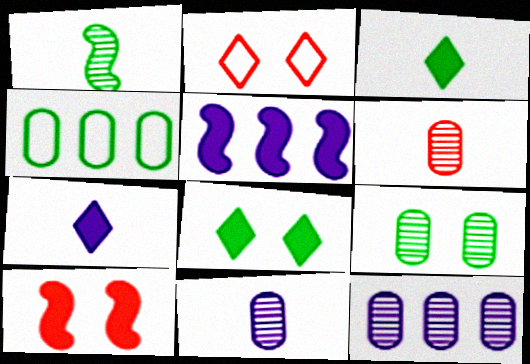[[1, 4, 8], 
[6, 9, 12]]